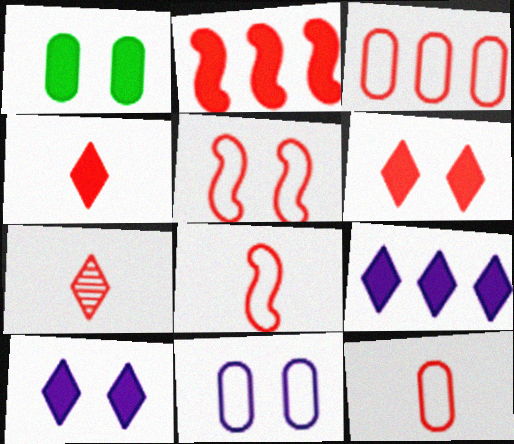[]